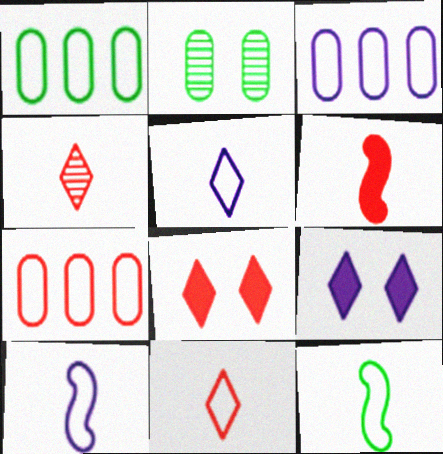[[1, 3, 7]]